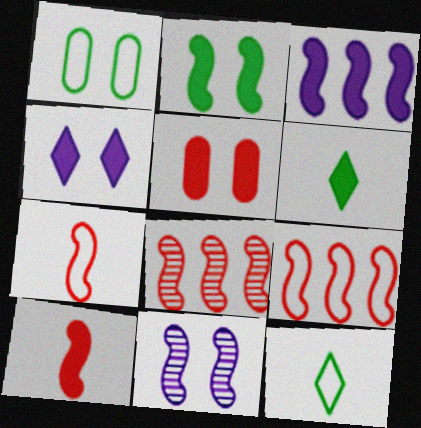[[2, 3, 10], 
[2, 4, 5], 
[3, 5, 6]]